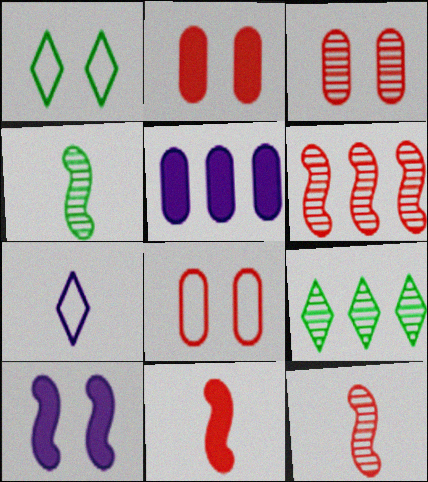[[1, 3, 10], 
[1, 5, 12], 
[2, 3, 8]]